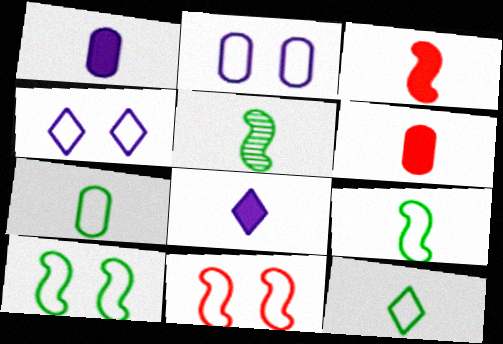[[7, 9, 12]]